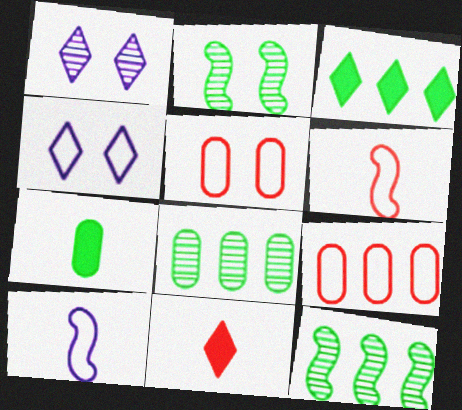[]